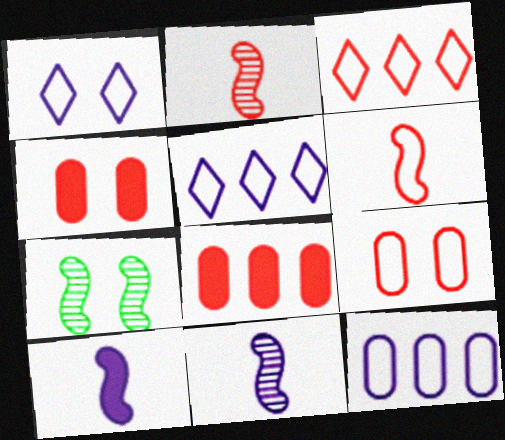[[1, 4, 7], 
[2, 3, 4], 
[3, 6, 9]]